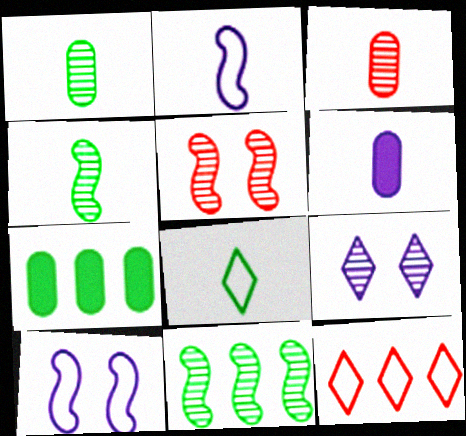[[3, 9, 11]]